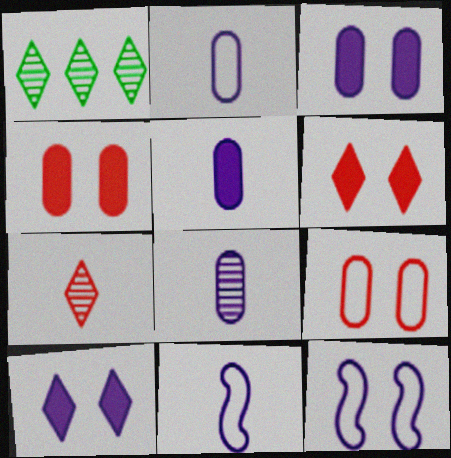[[1, 4, 11], 
[2, 5, 8]]